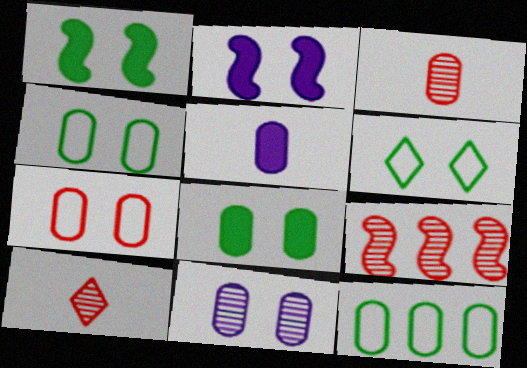[[2, 10, 12], 
[5, 6, 9], 
[7, 8, 11]]